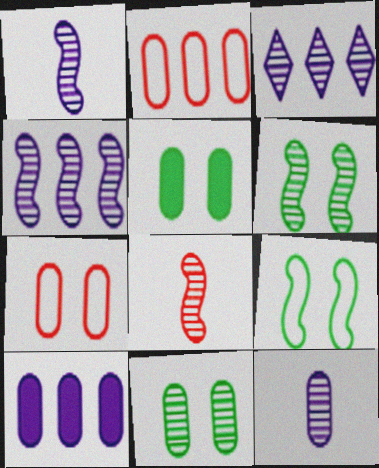[[2, 5, 12], 
[3, 8, 11], 
[4, 6, 8]]